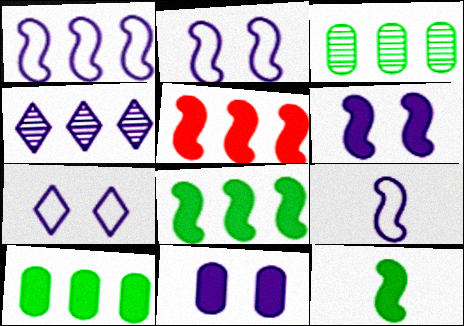[[1, 2, 9], 
[4, 9, 11], 
[5, 6, 12]]